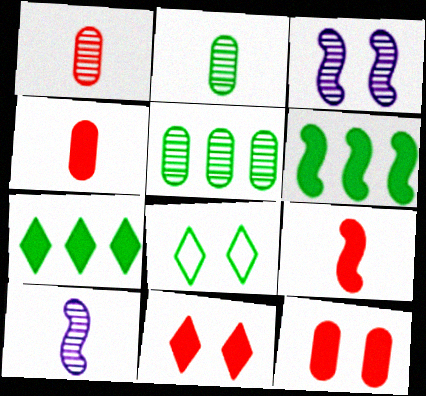[[2, 6, 8], 
[3, 8, 12]]